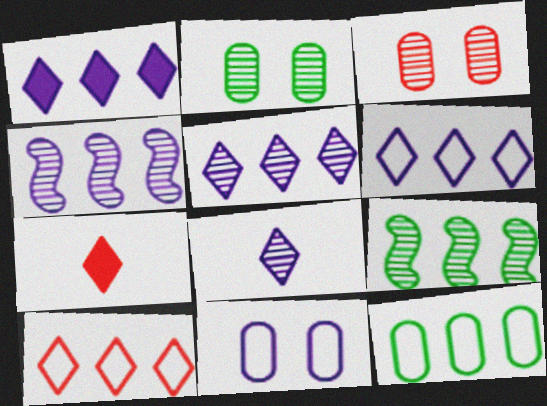[[1, 5, 6], 
[3, 8, 9], 
[7, 9, 11]]